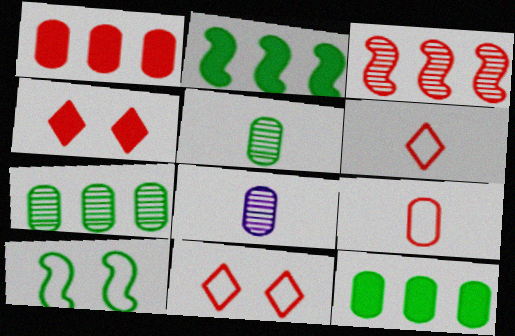[[2, 8, 11], 
[3, 4, 9]]